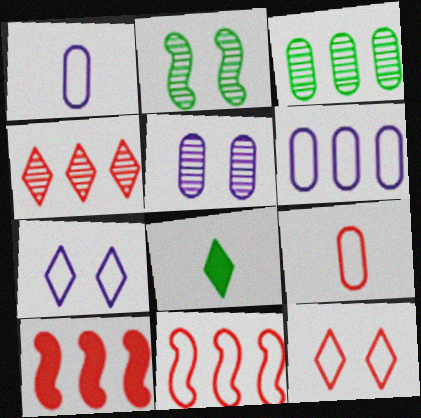[[4, 7, 8], 
[5, 8, 11], 
[9, 11, 12]]